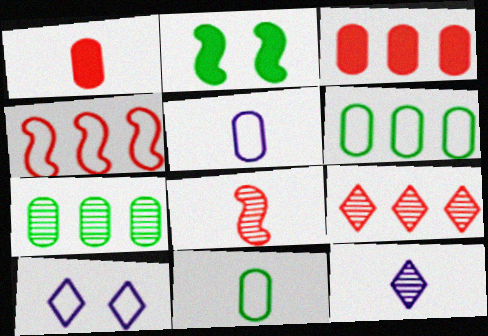[[2, 5, 9], 
[3, 4, 9], 
[4, 10, 11]]